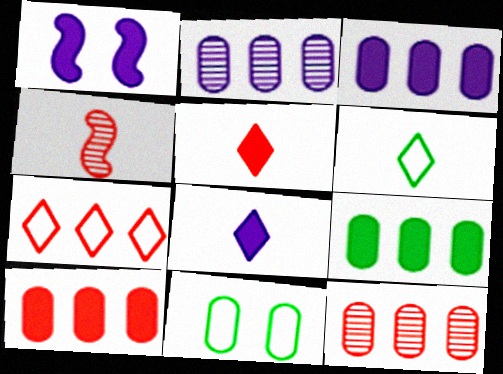[[1, 3, 8], 
[1, 5, 9], 
[1, 6, 12], 
[3, 9, 10]]